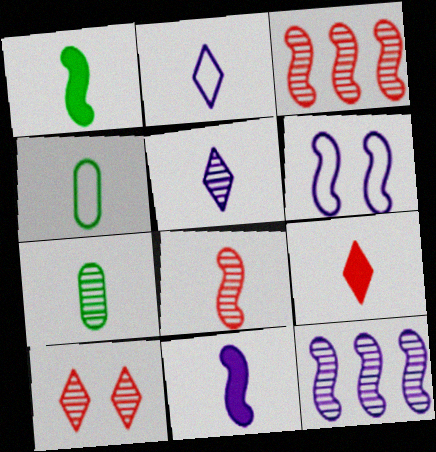[[1, 3, 6], 
[5, 7, 8], 
[6, 11, 12], 
[7, 10, 12]]